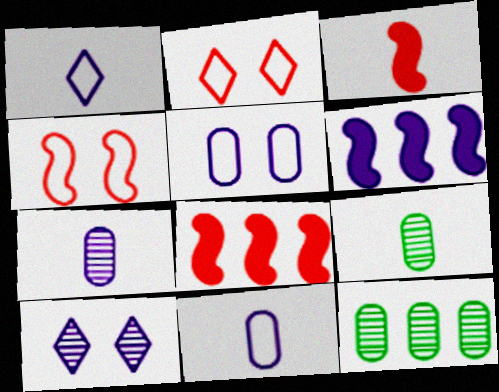[[1, 3, 9], 
[2, 6, 9], 
[6, 10, 11]]